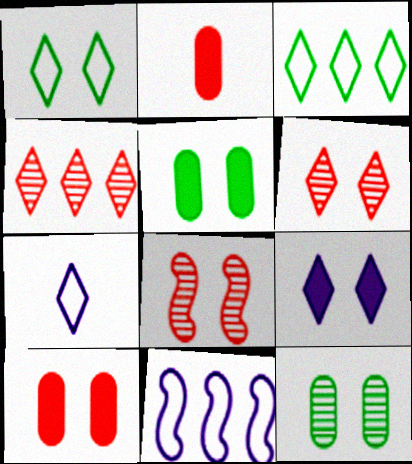[[1, 6, 9]]